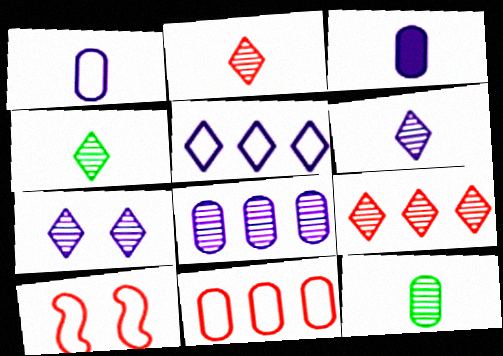[[2, 4, 6], 
[4, 7, 9]]